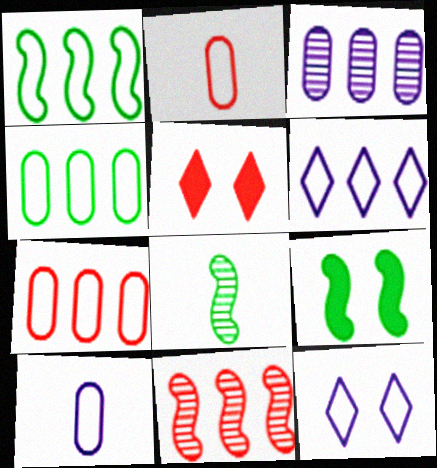[[1, 2, 12], 
[1, 6, 7], 
[1, 8, 9], 
[2, 5, 11]]